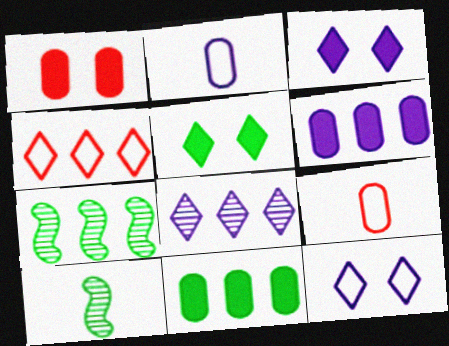[[3, 7, 9], 
[4, 6, 7]]